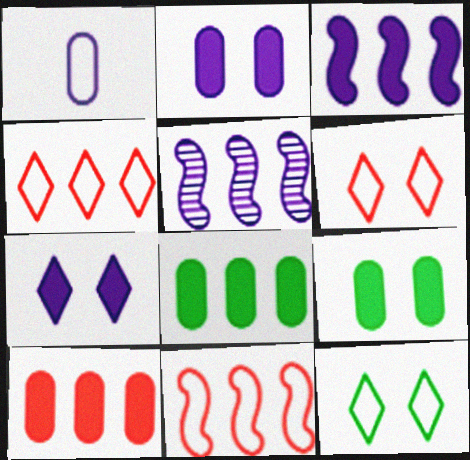[[1, 5, 7], 
[1, 11, 12], 
[4, 5, 8]]